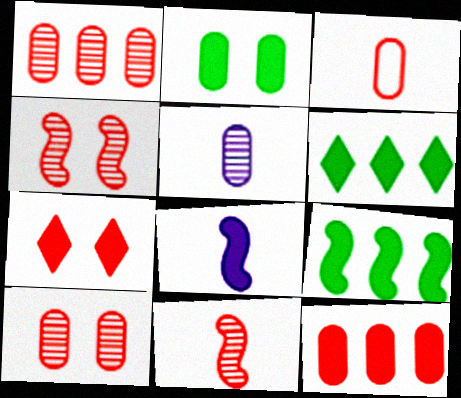[[3, 10, 12]]